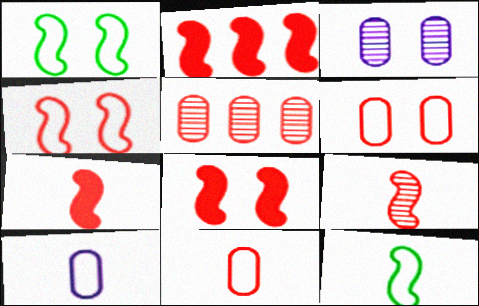[[2, 4, 9], 
[2, 7, 8]]